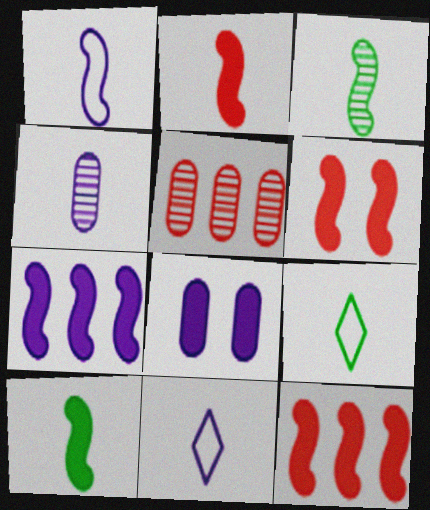[[1, 2, 3], 
[2, 4, 9], 
[2, 6, 12], 
[6, 7, 10]]